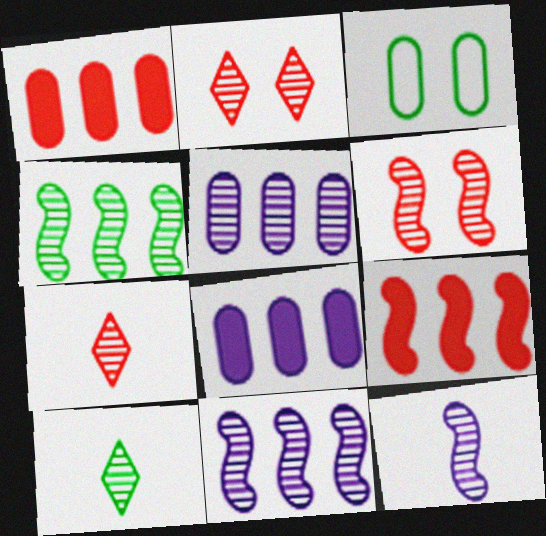[[4, 6, 12], 
[5, 6, 10]]